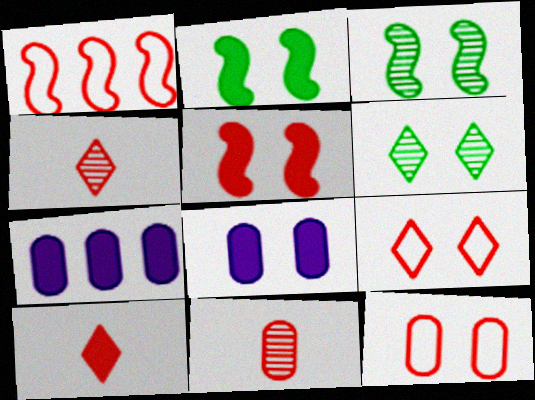[[2, 7, 10], 
[3, 8, 9]]